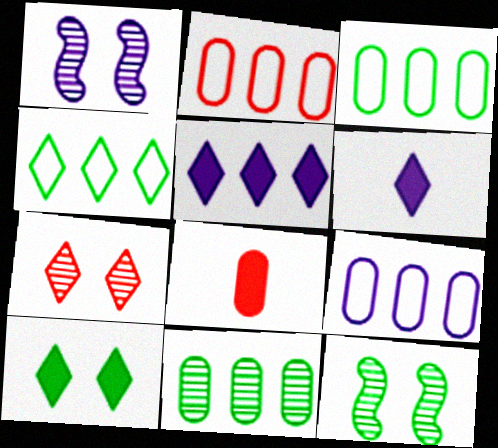[[1, 4, 8], 
[1, 6, 9], 
[2, 3, 9], 
[2, 6, 12], 
[4, 6, 7]]